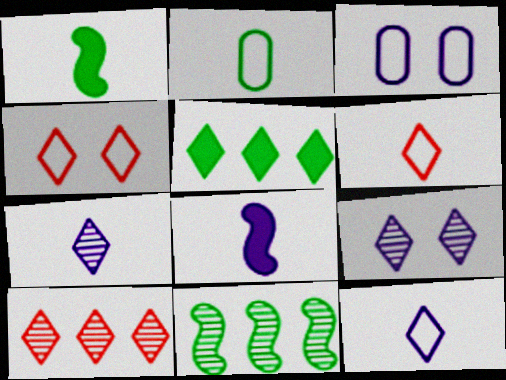[[1, 3, 10], 
[4, 5, 7], 
[5, 6, 9]]